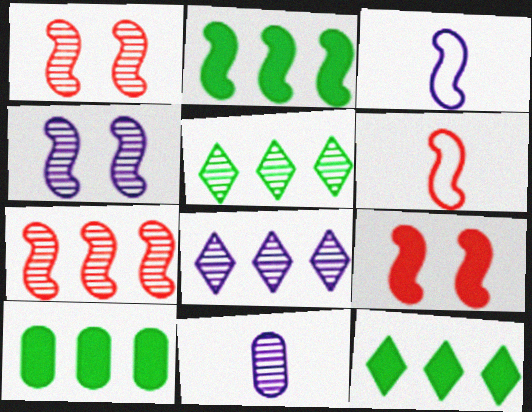[[1, 2, 3], 
[1, 5, 11], 
[2, 4, 6], 
[2, 10, 12], 
[4, 8, 11], 
[6, 7, 9]]